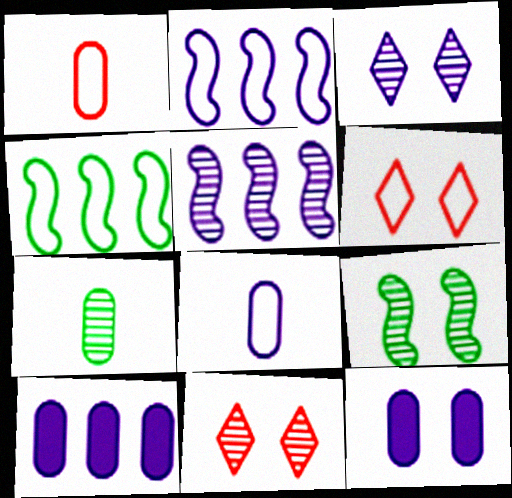[[4, 6, 8], 
[5, 7, 11], 
[6, 9, 12]]